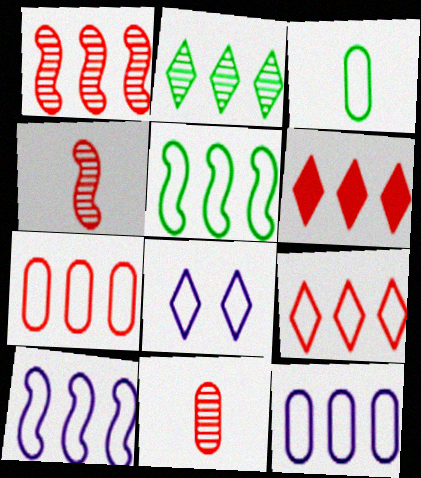[[1, 6, 7], 
[5, 9, 12]]